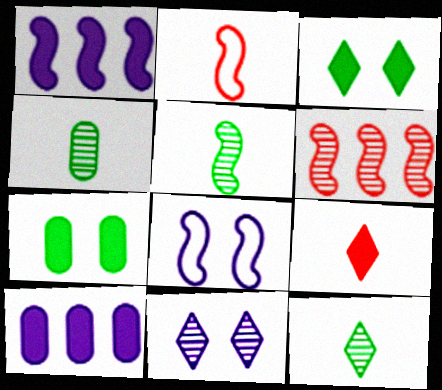[[1, 7, 9], 
[4, 5, 12], 
[4, 6, 11]]